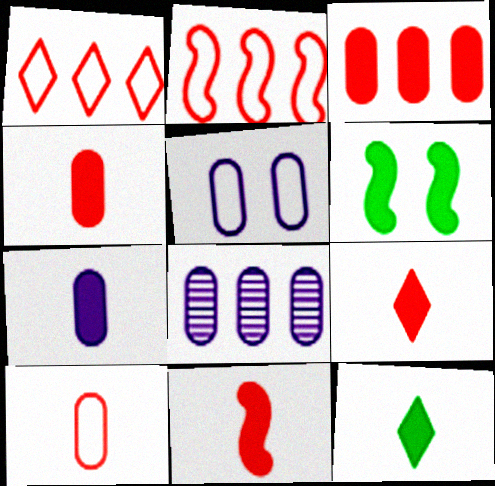[[4, 9, 11], 
[5, 7, 8], 
[7, 11, 12]]